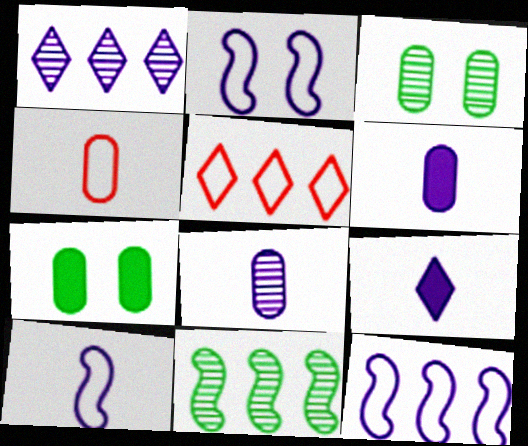[[1, 2, 6], 
[2, 10, 12], 
[8, 9, 10]]